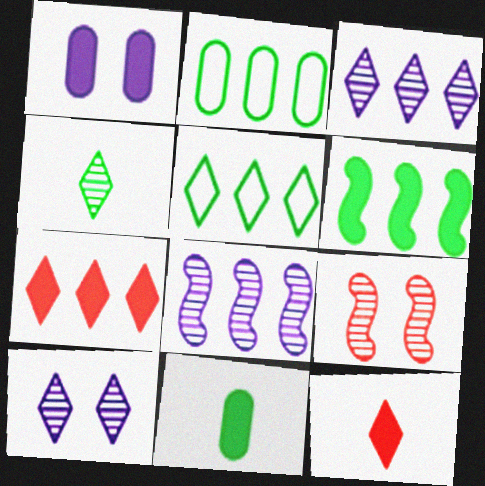[[1, 6, 12], 
[2, 7, 8], 
[3, 5, 7], 
[5, 10, 12]]